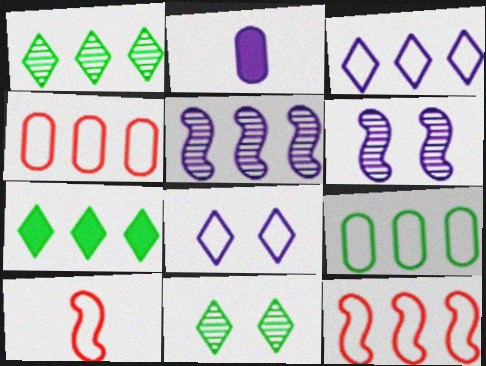[[2, 3, 6], 
[2, 5, 8], 
[2, 11, 12], 
[3, 9, 12], 
[4, 5, 7], 
[8, 9, 10]]